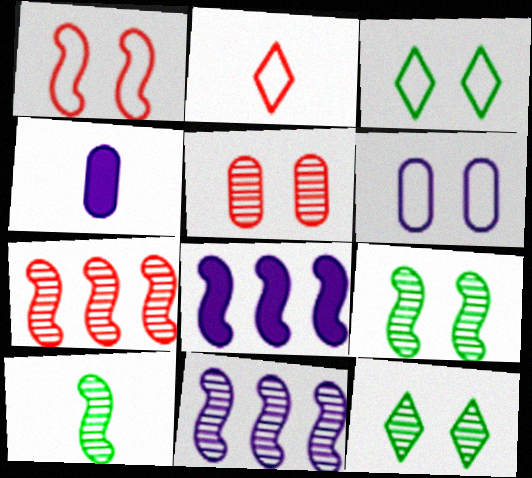[[1, 3, 6], 
[1, 8, 10], 
[2, 4, 10], 
[3, 4, 7]]